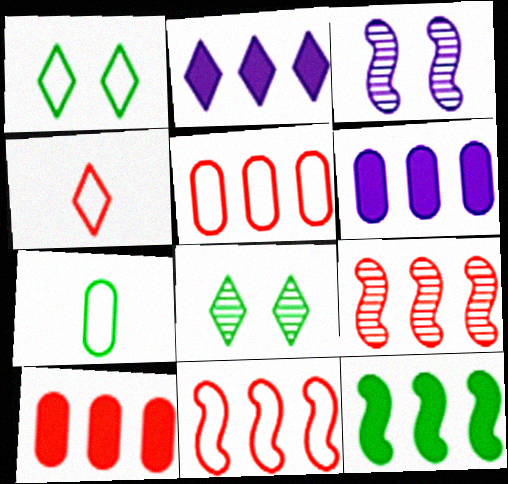[[2, 4, 8], 
[2, 10, 12], 
[7, 8, 12]]